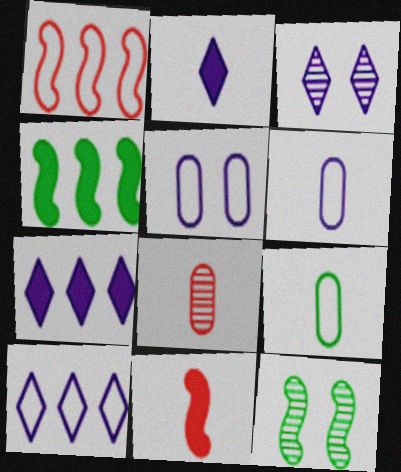[[2, 3, 10]]